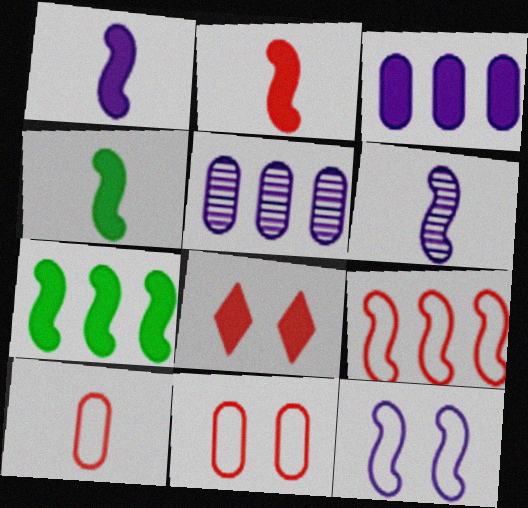[[1, 2, 4], 
[3, 4, 8]]